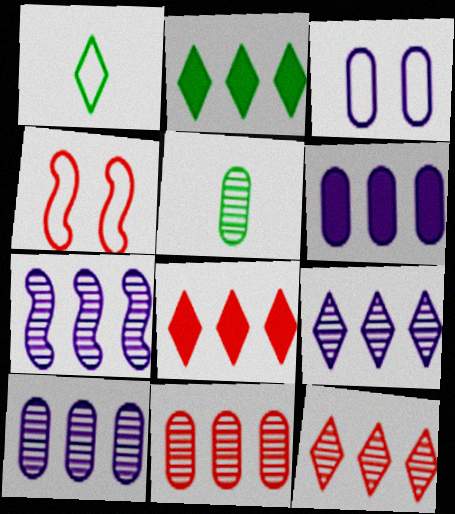[[7, 9, 10]]